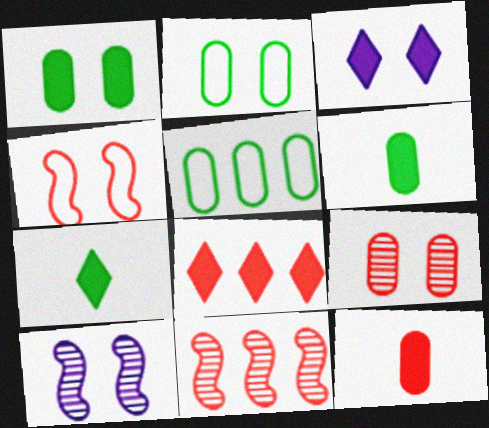[[3, 7, 8]]